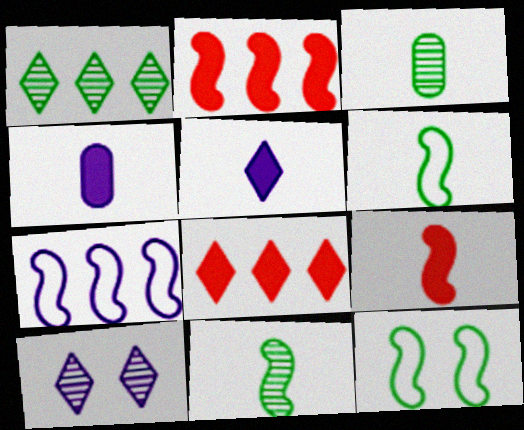[[4, 7, 10]]